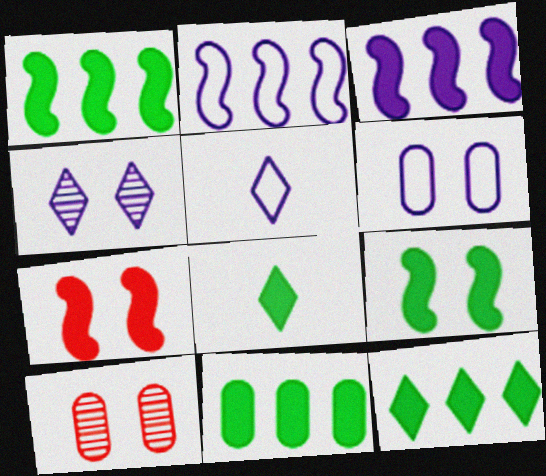[[1, 5, 10], 
[1, 11, 12], 
[2, 5, 6], 
[2, 8, 10], 
[8, 9, 11]]